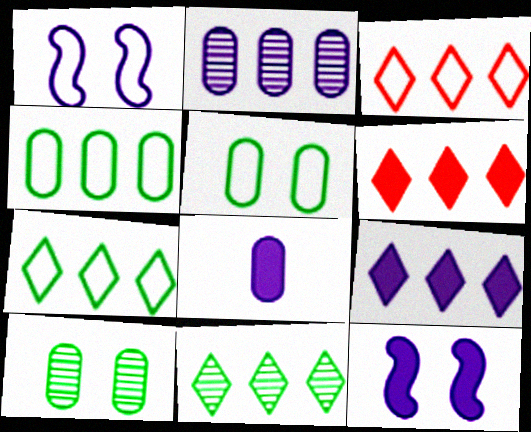[[3, 9, 11], 
[8, 9, 12]]